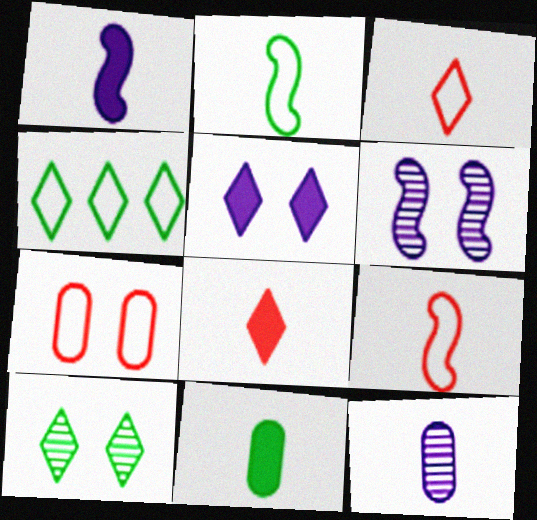[[1, 8, 11], 
[2, 8, 12]]